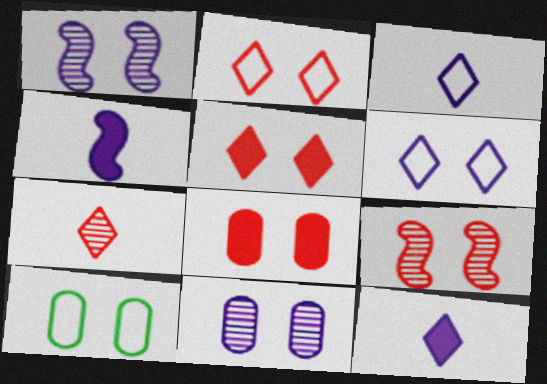[[1, 5, 10], 
[2, 8, 9], 
[8, 10, 11]]